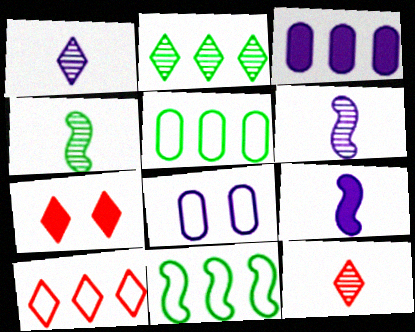[[5, 6, 7], 
[7, 10, 12]]